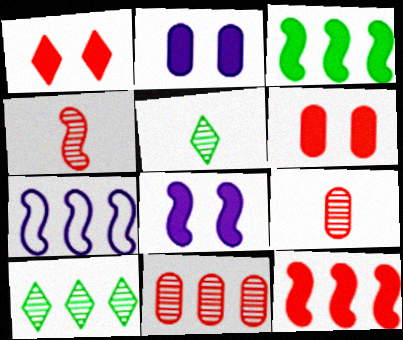[[5, 6, 7]]